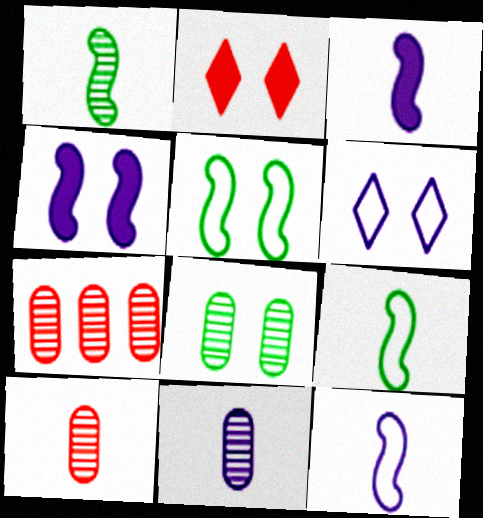[[7, 8, 11]]